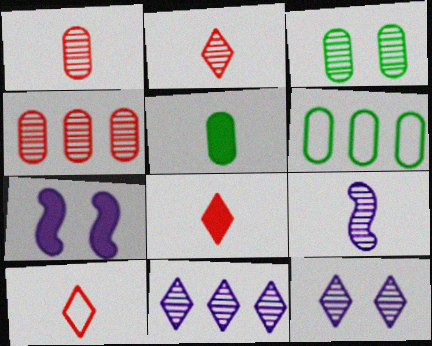[[2, 6, 7], 
[2, 8, 10], 
[3, 5, 6], 
[5, 9, 10]]